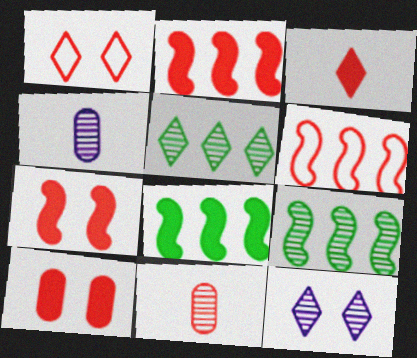[[1, 2, 11], 
[1, 4, 8], 
[2, 3, 10], 
[9, 11, 12]]